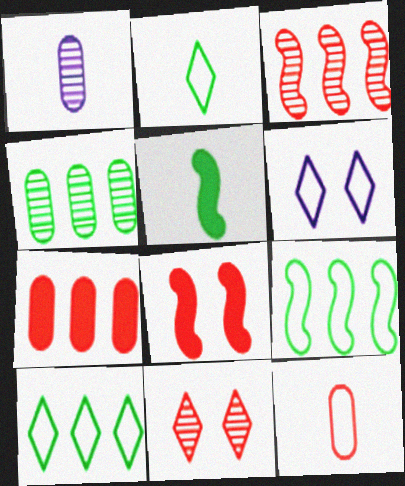[[1, 8, 10], 
[6, 9, 12]]